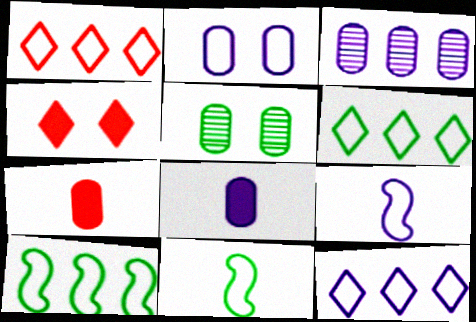[[1, 2, 11], 
[1, 6, 12], 
[2, 3, 8], 
[2, 9, 12], 
[3, 4, 11]]